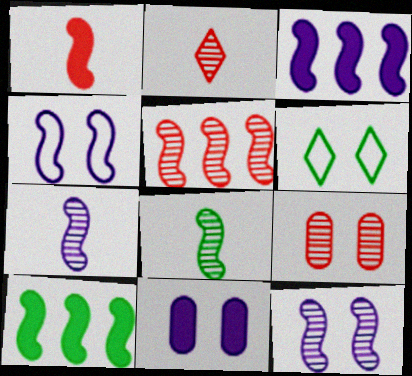[[2, 5, 9], 
[3, 4, 7], 
[5, 8, 12]]